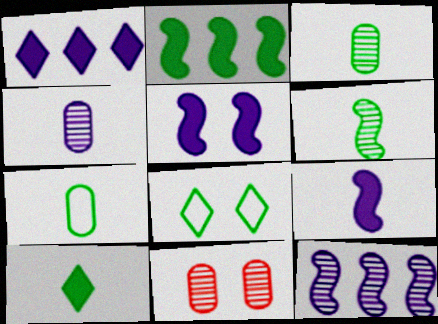[[2, 3, 8], 
[5, 8, 11], 
[6, 7, 10]]